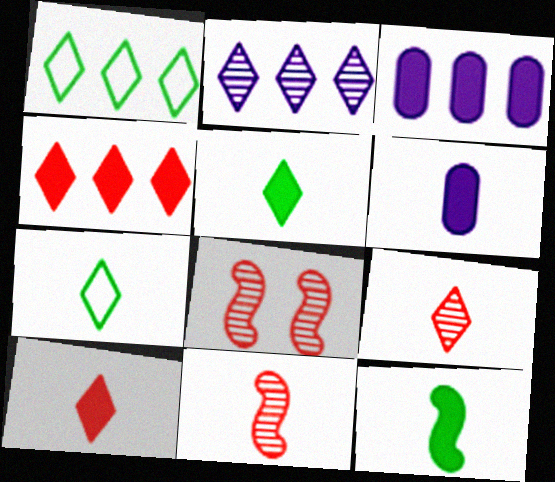[[1, 2, 4], 
[1, 6, 8], 
[3, 7, 8], 
[6, 7, 11], 
[6, 10, 12]]